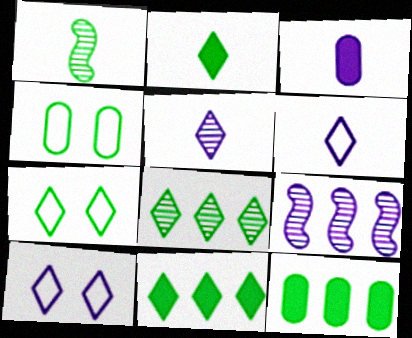[[1, 4, 11], 
[1, 7, 12], 
[2, 7, 8], 
[3, 9, 10]]